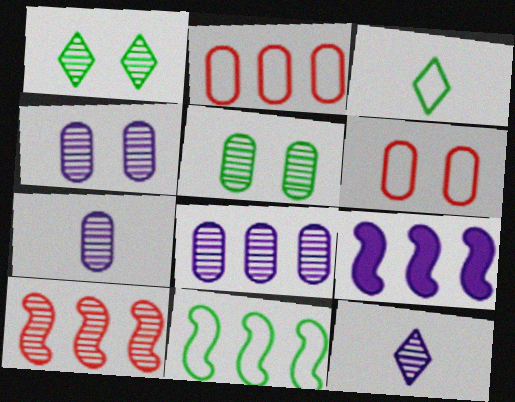[[1, 7, 10], 
[4, 7, 8], 
[5, 10, 12], 
[9, 10, 11]]